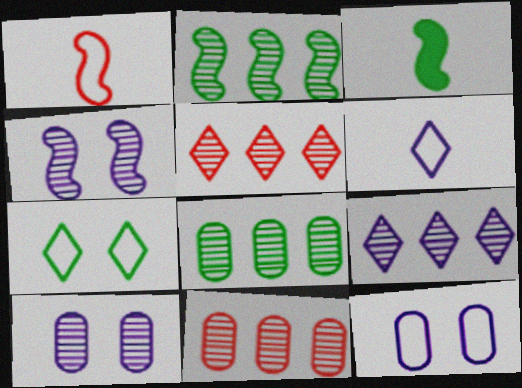[[2, 9, 11], 
[3, 5, 12], 
[3, 7, 8]]